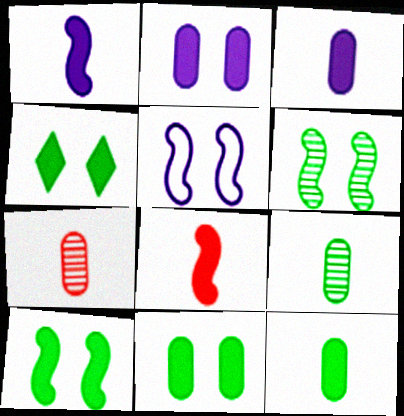[[4, 10, 11]]